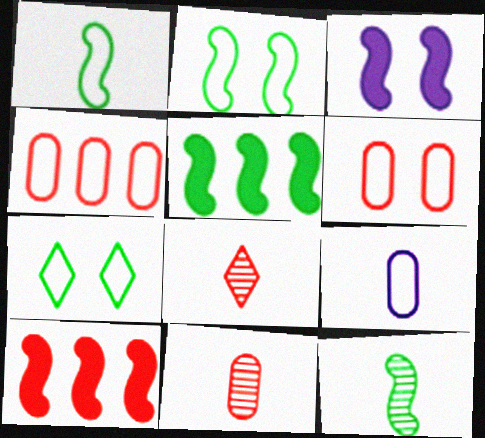[[2, 5, 12], 
[6, 8, 10]]